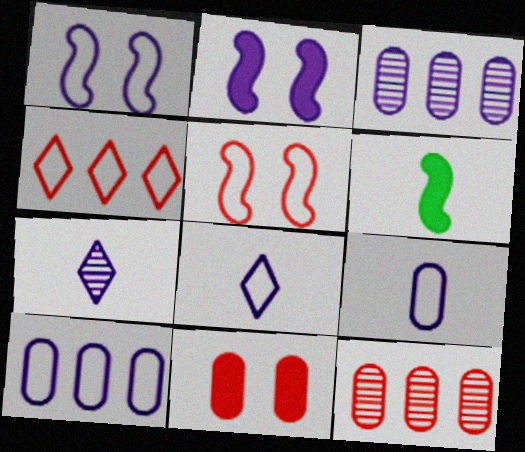[[1, 8, 10], 
[2, 3, 8], 
[2, 7, 10]]